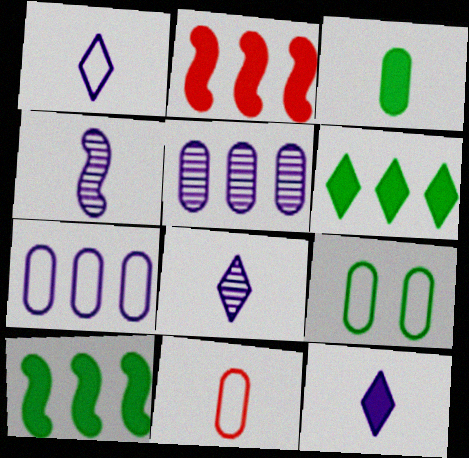[[1, 8, 12], 
[2, 8, 9], 
[7, 9, 11]]